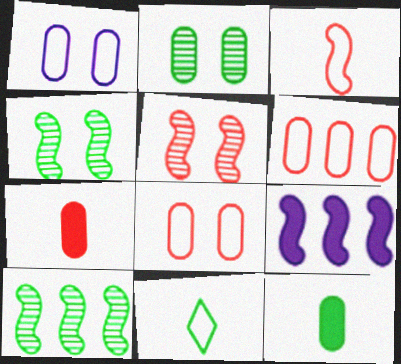[[3, 4, 9]]